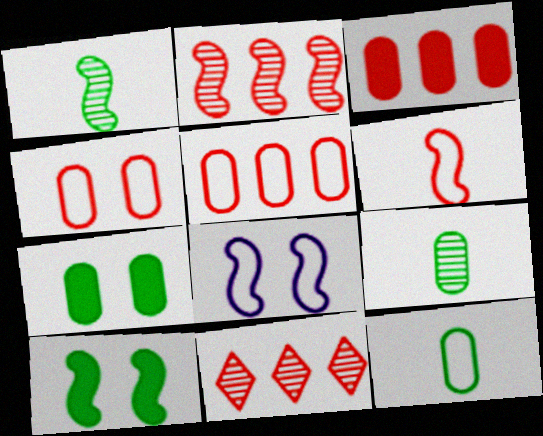[]